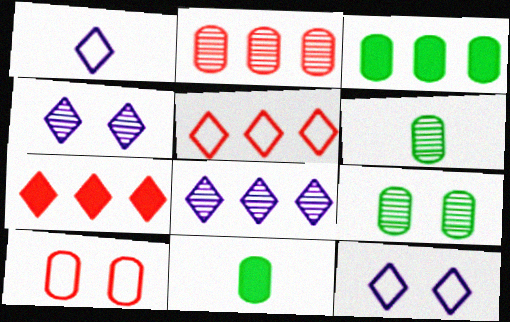[]